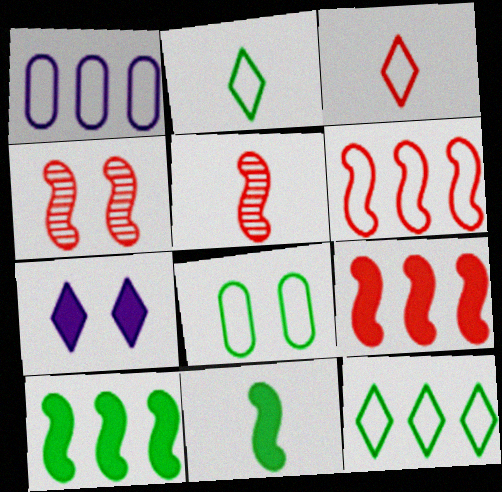[[1, 6, 12], 
[4, 7, 8]]